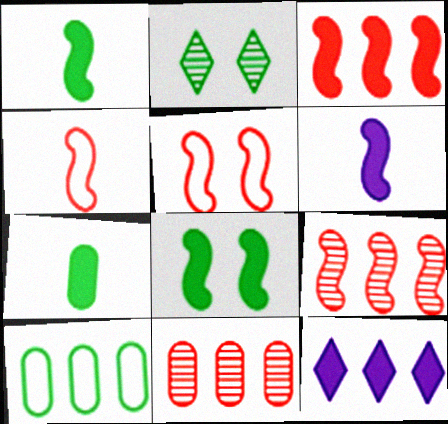[[1, 2, 10], 
[3, 6, 8], 
[9, 10, 12]]